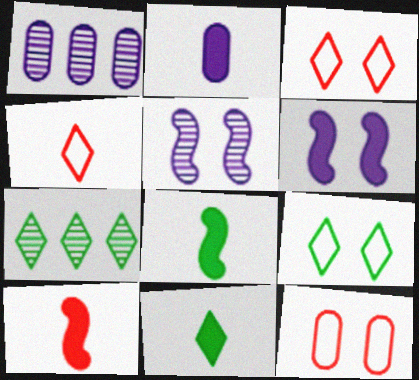[[1, 3, 8], 
[1, 9, 10], 
[2, 10, 11], 
[7, 9, 11]]